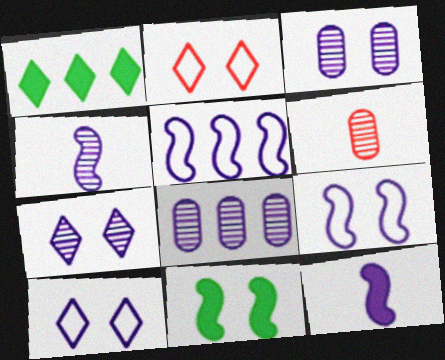[[1, 6, 9], 
[2, 3, 11], 
[4, 7, 8], 
[8, 10, 12]]